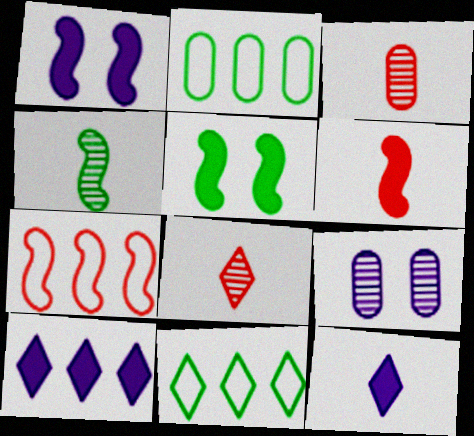[[1, 2, 8], 
[1, 3, 11], 
[1, 4, 7], 
[6, 9, 11]]